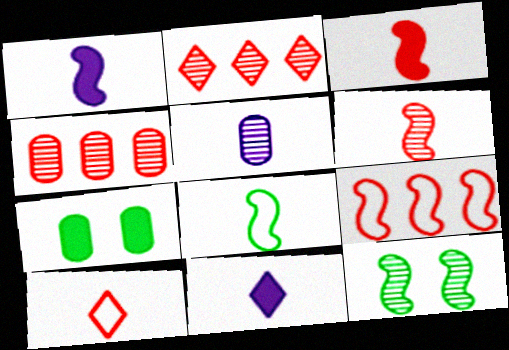[[1, 6, 8], 
[1, 9, 12], 
[2, 5, 12]]